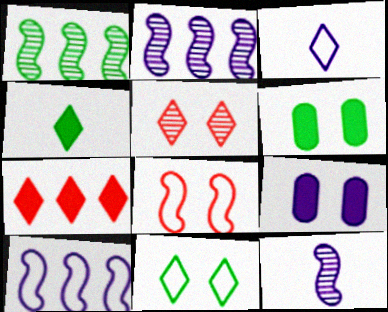[[2, 3, 9]]